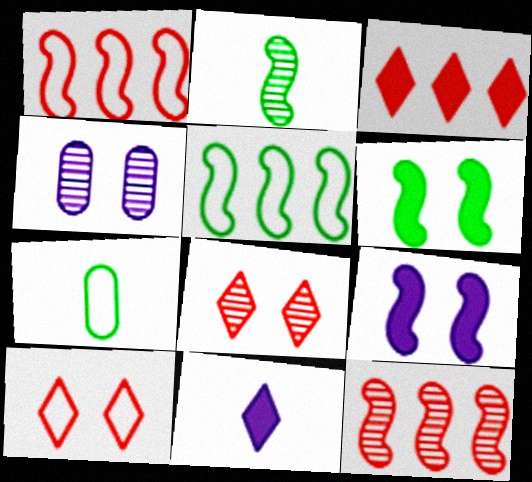[[1, 2, 9], 
[2, 5, 6], 
[4, 6, 10]]